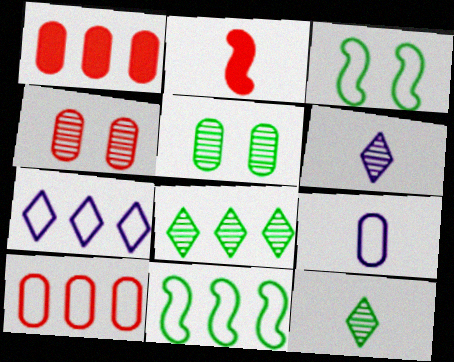[[1, 3, 6], 
[1, 5, 9], 
[2, 5, 7], 
[2, 9, 12], 
[7, 10, 11]]